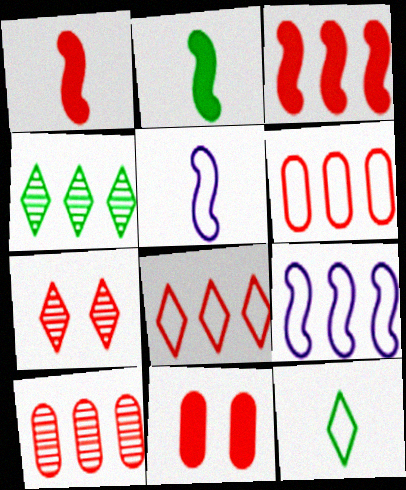[[1, 6, 7], 
[3, 8, 10], 
[4, 5, 11]]